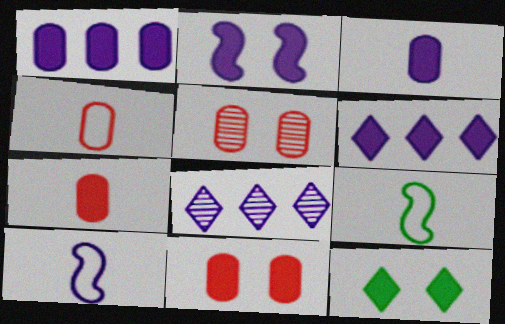[[2, 3, 6], 
[2, 11, 12], 
[5, 6, 9], 
[8, 9, 11]]